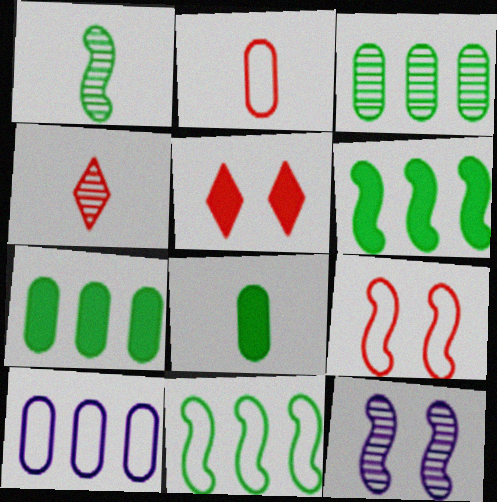[[1, 5, 10], 
[3, 4, 12]]